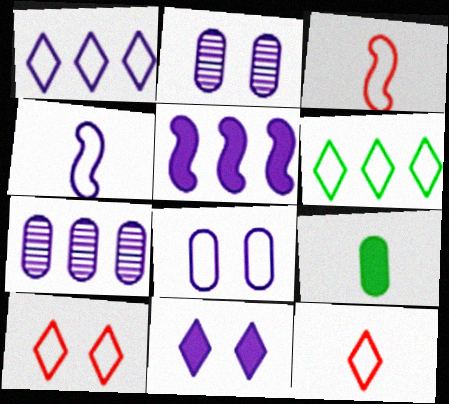[[1, 4, 8], 
[1, 5, 7], 
[3, 6, 8], 
[4, 7, 11]]